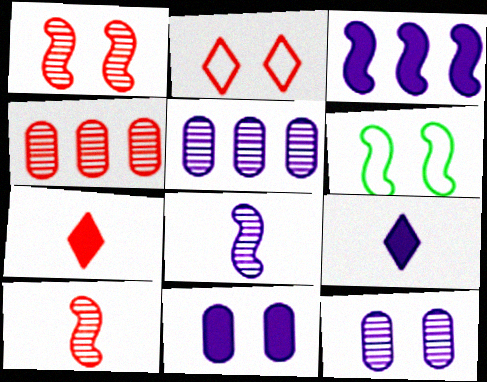[[3, 6, 10], 
[3, 9, 11], 
[4, 6, 9], 
[5, 6, 7]]